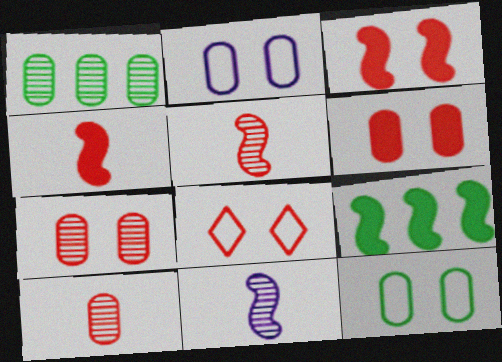[[3, 7, 8]]